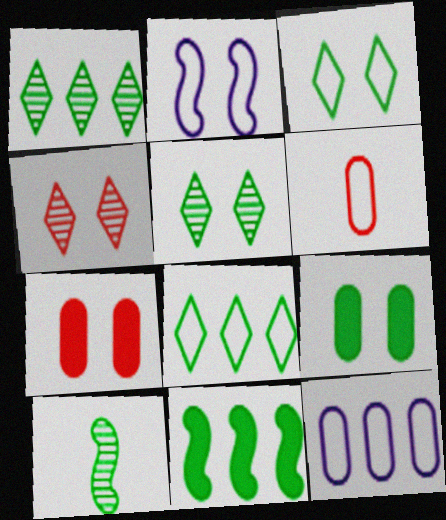[[2, 4, 9], 
[2, 5, 7], 
[2, 6, 8], 
[8, 9, 10]]